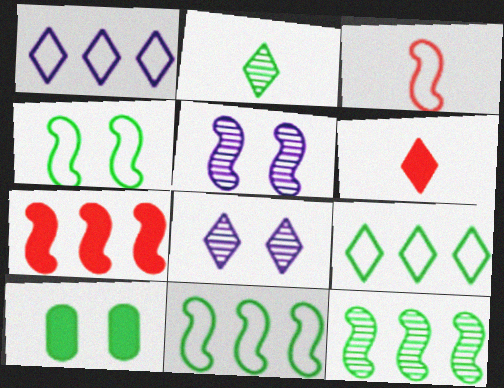[[2, 10, 11], 
[6, 8, 9]]